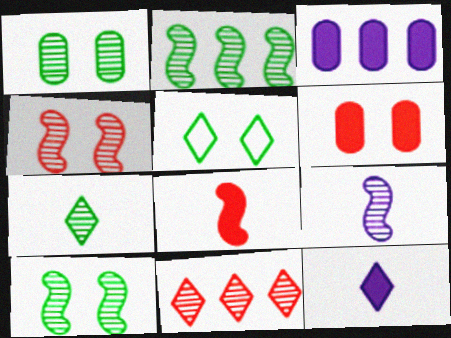[[1, 2, 7], 
[1, 9, 11], 
[2, 4, 9], 
[5, 11, 12]]